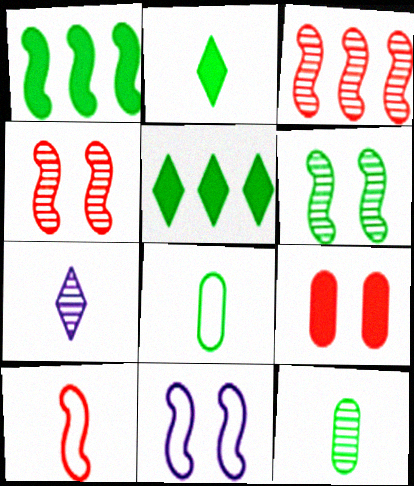[[5, 6, 8]]